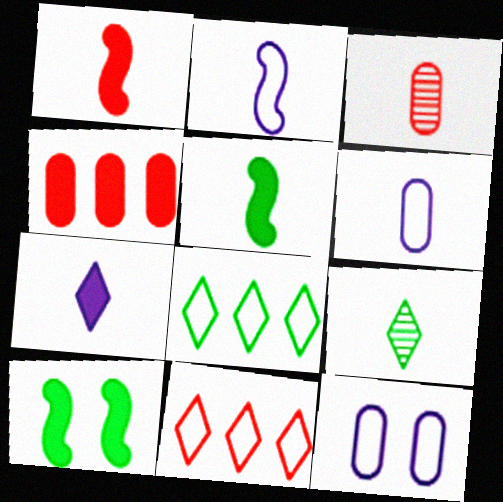[[1, 6, 9], 
[4, 7, 10]]